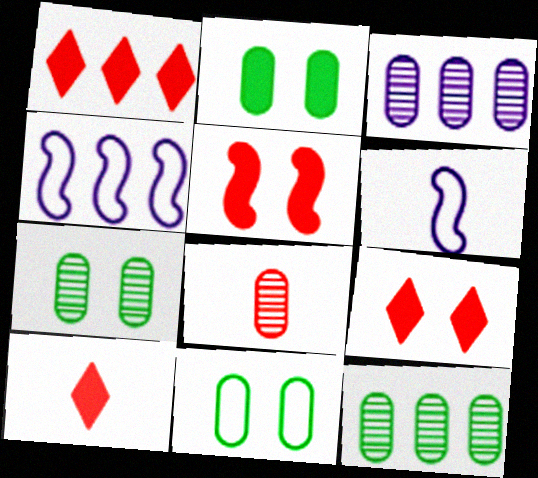[[1, 4, 12], 
[1, 6, 7], 
[1, 9, 10], 
[2, 7, 11], 
[3, 7, 8], 
[4, 7, 10], 
[6, 9, 12]]